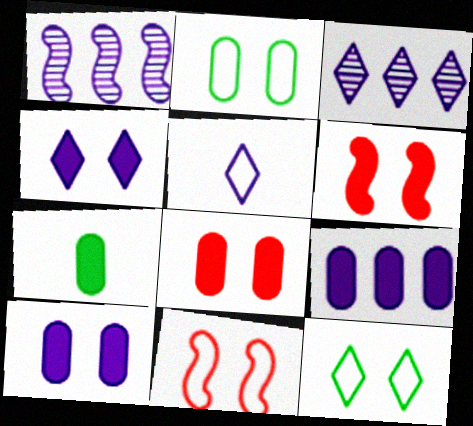[[1, 5, 10], 
[3, 4, 5], 
[3, 7, 11], 
[7, 8, 9]]